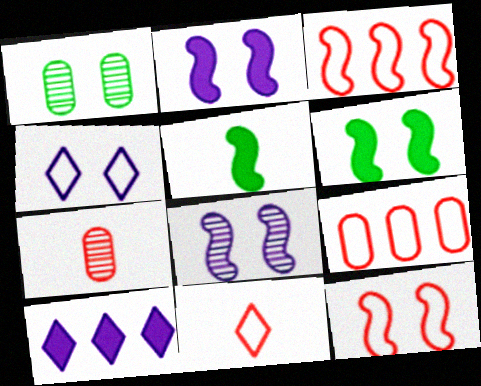[[3, 5, 8], 
[6, 8, 12], 
[9, 11, 12]]